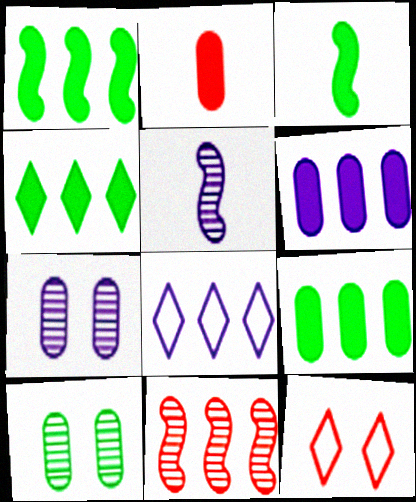[[1, 4, 9], 
[2, 11, 12], 
[5, 9, 12], 
[8, 9, 11]]